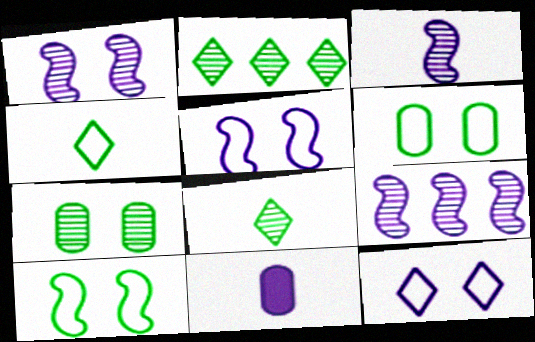[[1, 3, 9], 
[9, 11, 12]]